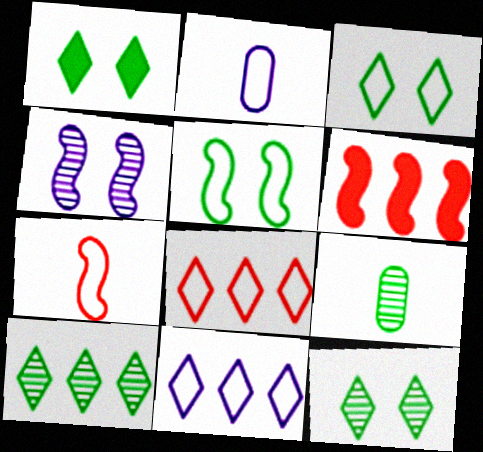[[1, 3, 12], 
[2, 5, 8], 
[2, 6, 12]]